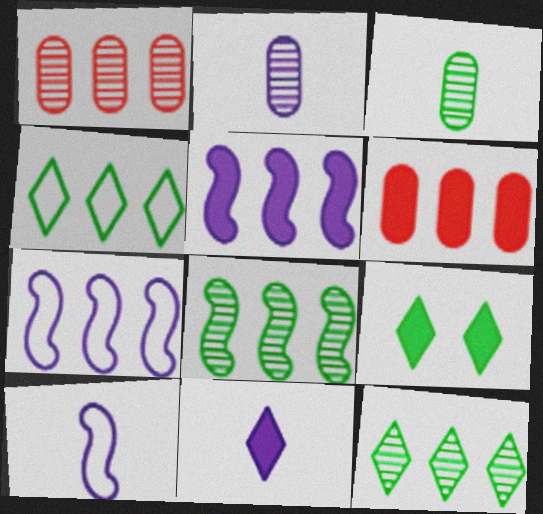[[1, 4, 5], 
[1, 9, 10], 
[2, 10, 11], 
[6, 7, 12]]